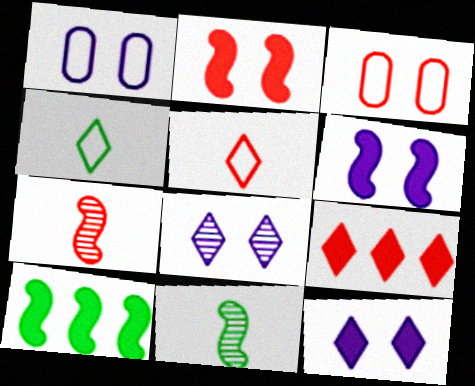[[1, 6, 8], 
[1, 9, 11], 
[3, 7, 9], 
[4, 8, 9]]